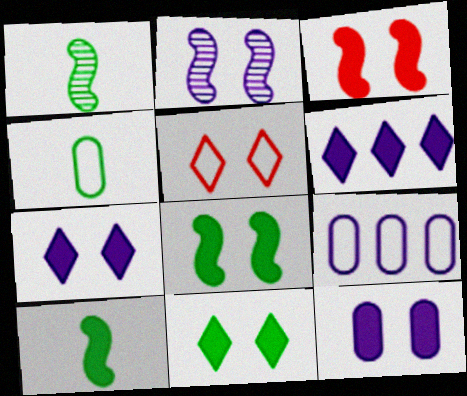[[3, 11, 12]]